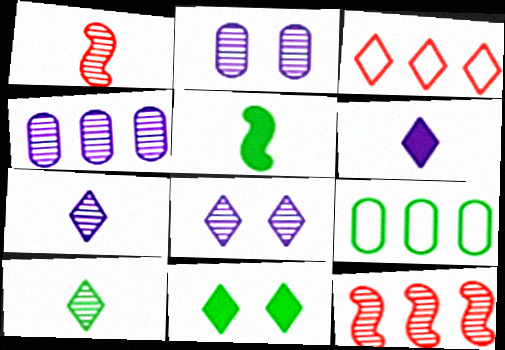[[2, 3, 5], 
[2, 10, 12], 
[3, 7, 11]]